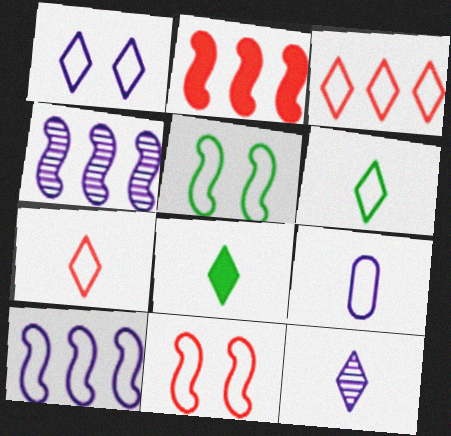[[1, 3, 6], 
[1, 9, 10], 
[3, 5, 9], 
[7, 8, 12]]